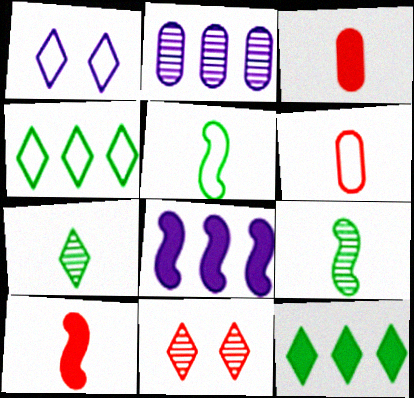[[2, 9, 11]]